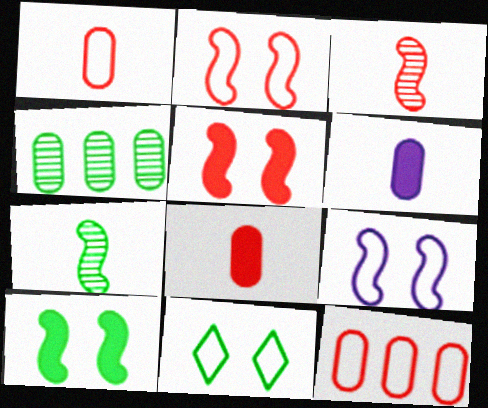[]